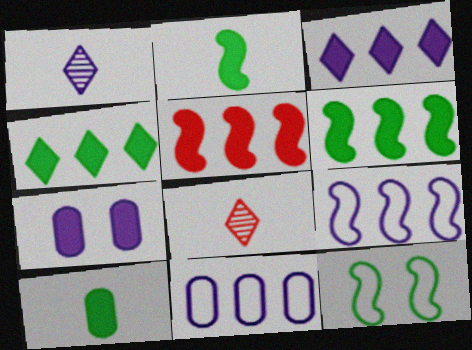[[1, 7, 9]]